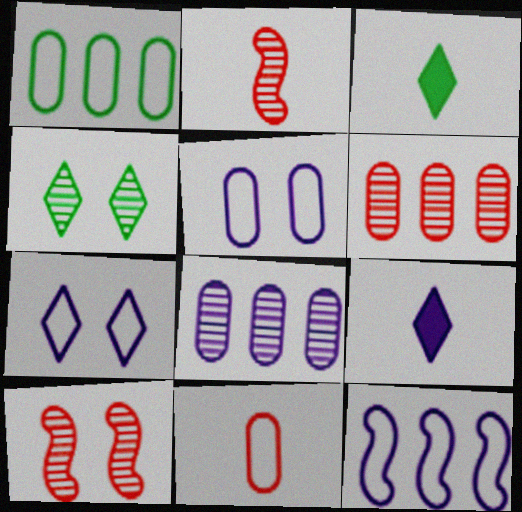[[1, 5, 11], 
[1, 9, 10], 
[2, 4, 8]]